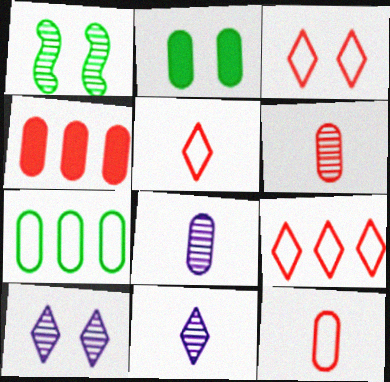[[3, 5, 9]]